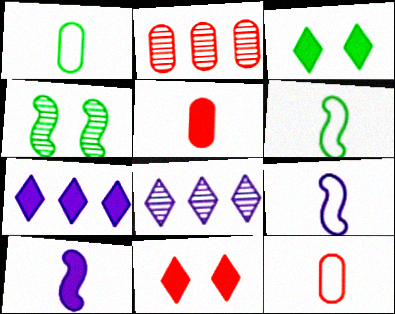[[2, 3, 9], 
[4, 7, 12]]